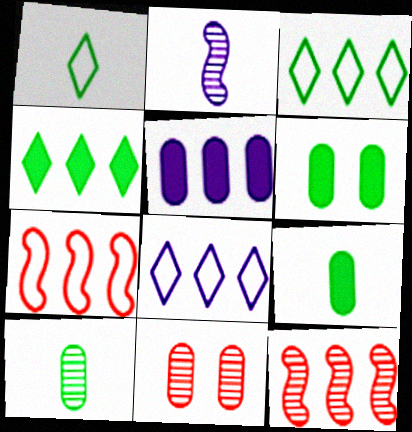[[3, 5, 12]]